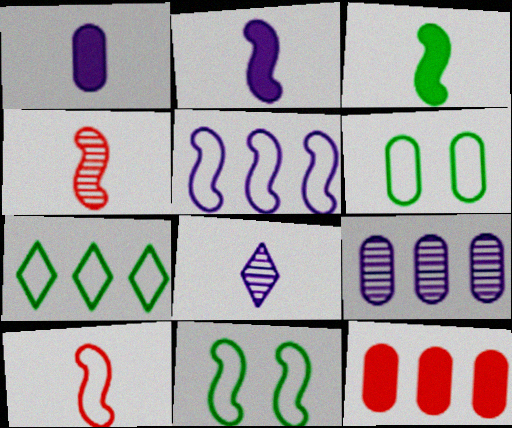[[5, 10, 11], 
[8, 11, 12]]